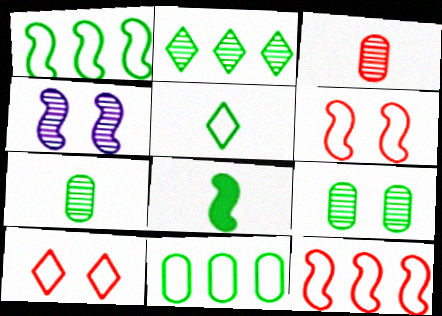[[2, 3, 4], 
[4, 8, 12], 
[5, 7, 8]]